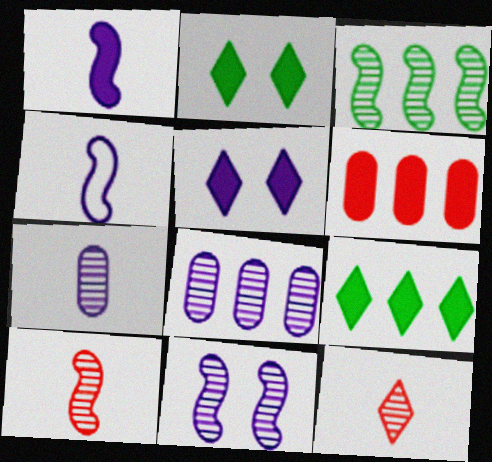[[1, 2, 6], 
[3, 10, 11], 
[4, 5, 8]]